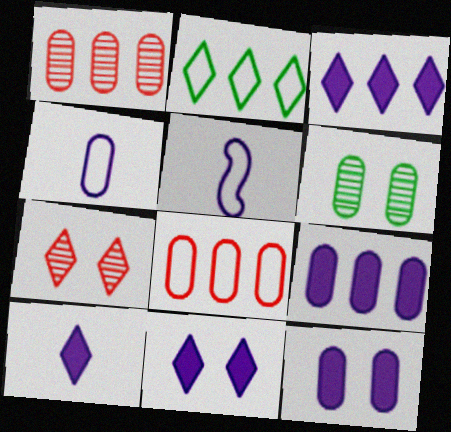[[2, 7, 10], 
[3, 10, 11]]